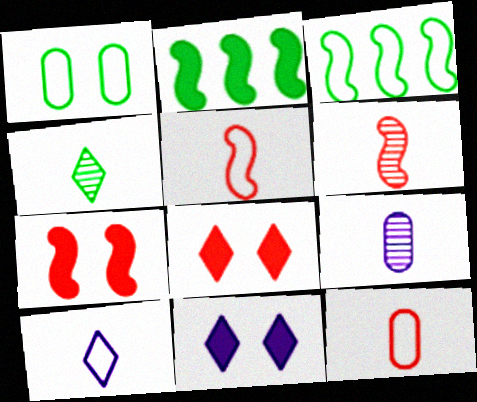[[1, 2, 4], 
[3, 8, 9], 
[4, 6, 9]]